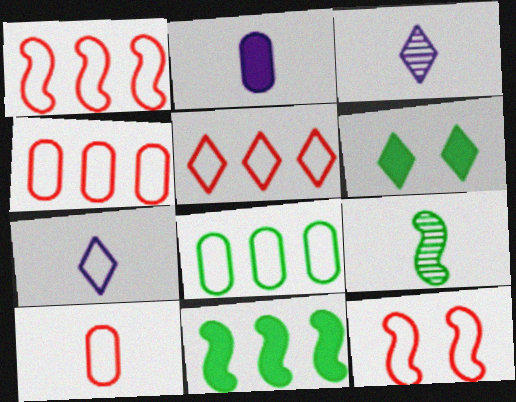[[1, 4, 5], 
[3, 5, 6], 
[5, 10, 12], 
[6, 8, 9], 
[7, 8, 12]]